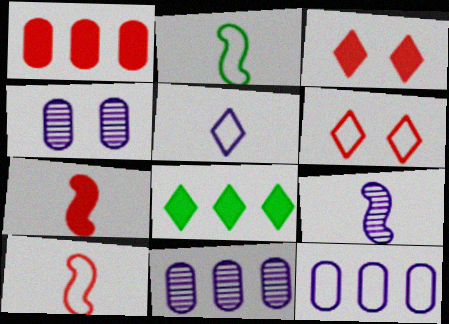[[1, 3, 7], 
[2, 3, 11], 
[2, 6, 12], 
[2, 7, 9], 
[4, 8, 10]]